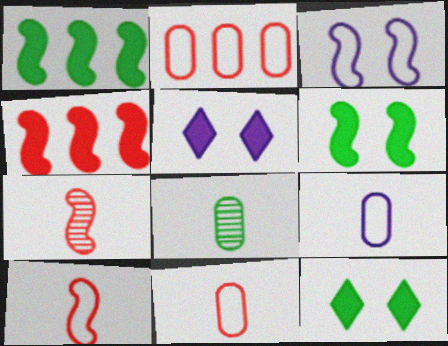[[1, 3, 7]]